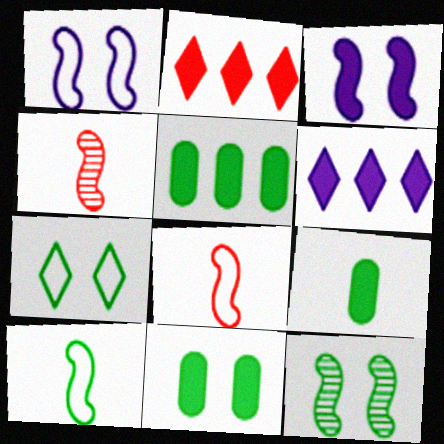[[2, 3, 9], 
[5, 9, 11], 
[7, 11, 12]]